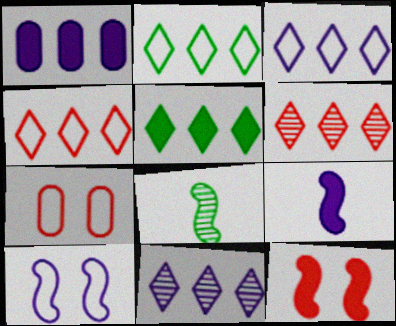[[2, 3, 4], 
[3, 5, 6], 
[4, 5, 11]]